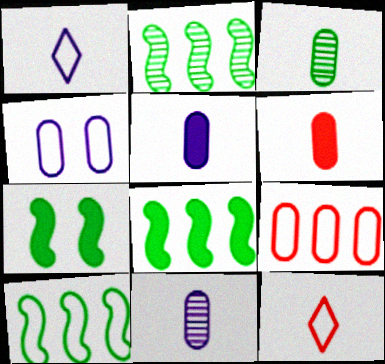[[2, 8, 10], 
[4, 10, 12]]